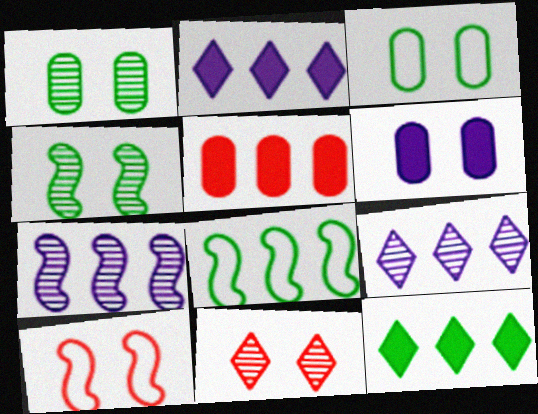[[5, 8, 9]]